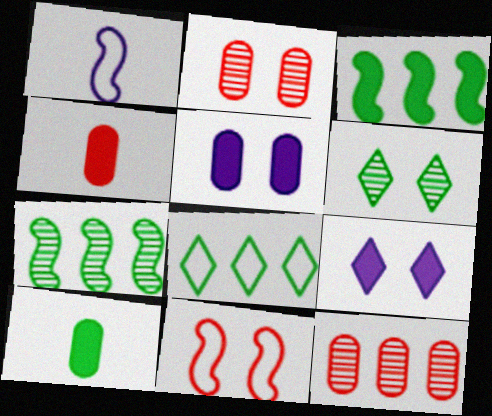[[3, 4, 9], 
[5, 6, 11]]